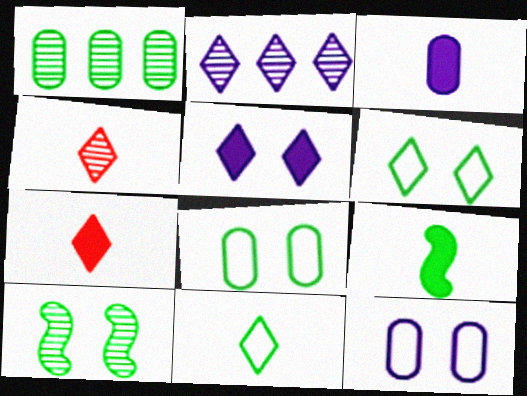[[1, 6, 9], 
[2, 6, 7], 
[3, 7, 9]]